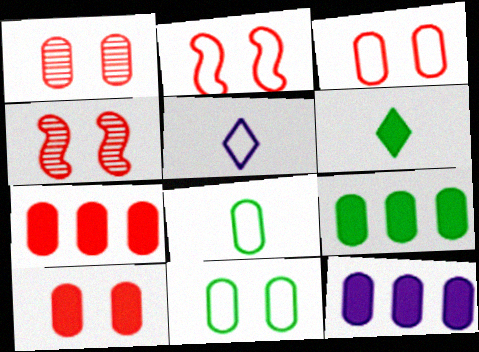[[1, 3, 10], 
[1, 8, 12], 
[4, 5, 9], 
[7, 9, 12]]